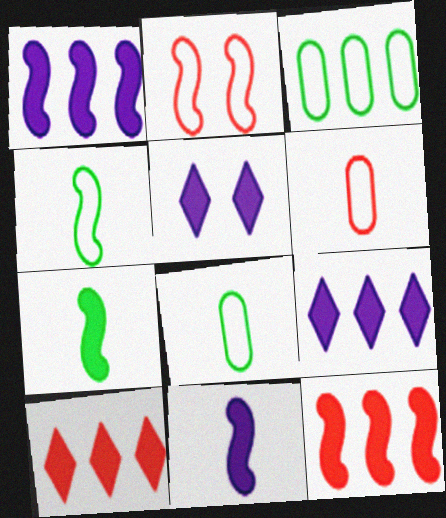[]